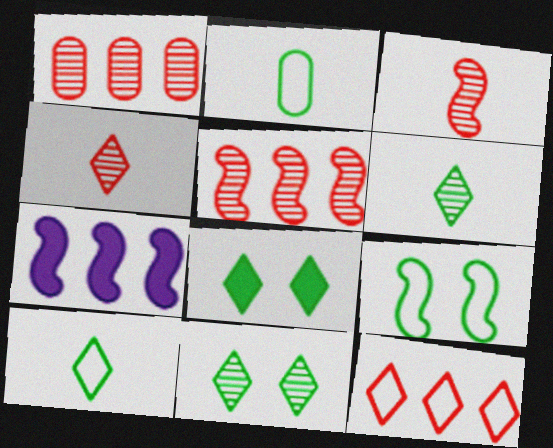[[3, 7, 9]]